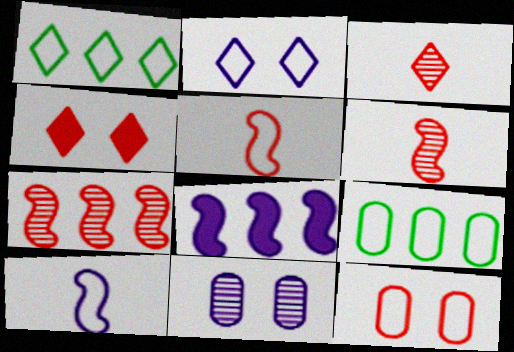[[1, 10, 12], 
[2, 5, 9]]